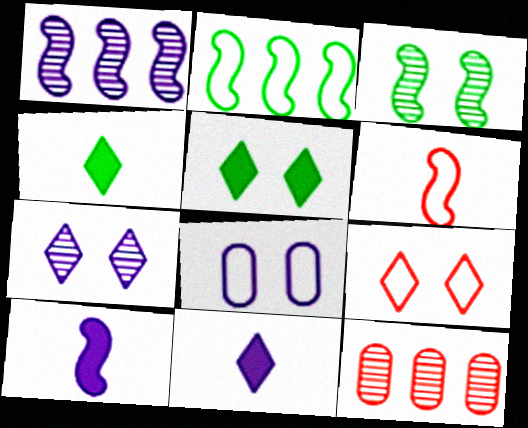[[1, 8, 11], 
[5, 7, 9]]